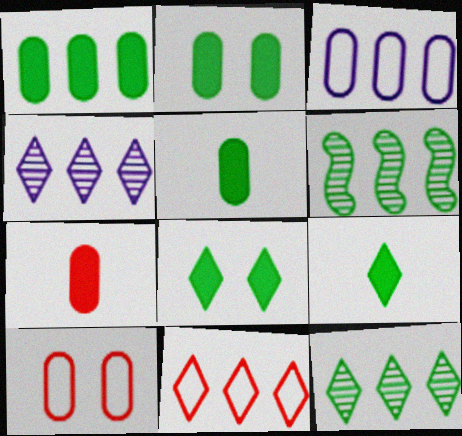[[1, 2, 5]]